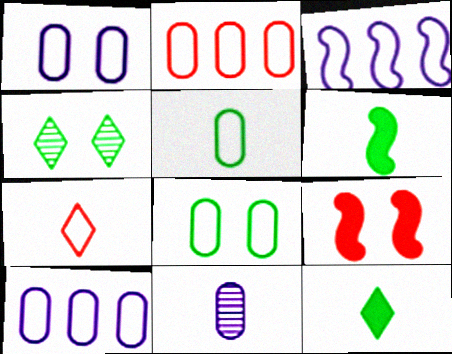[[1, 2, 5], 
[1, 4, 9], 
[3, 7, 8], 
[6, 7, 11]]